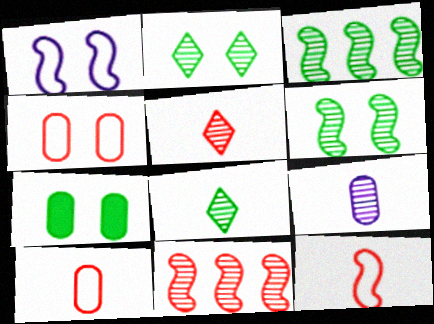[[2, 9, 11]]